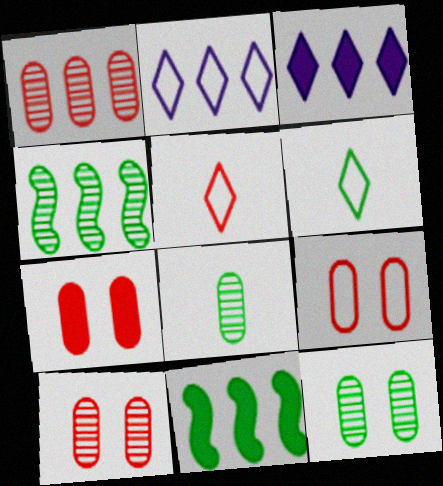[[1, 2, 11], 
[6, 11, 12], 
[7, 9, 10]]